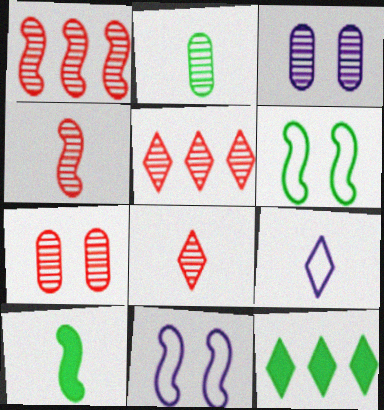[[1, 7, 8], 
[1, 10, 11], 
[2, 6, 12], 
[4, 5, 7]]